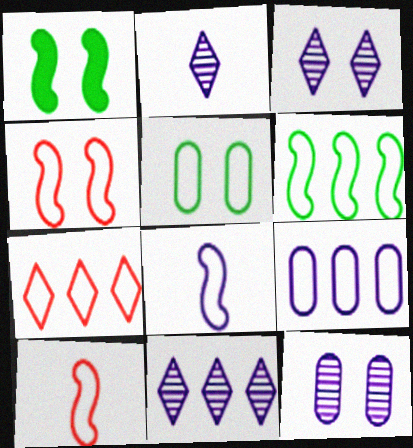[[2, 3, 11], 
[4, 6, 8], 
[5, 7, 8], 
[6, 7, 9]]